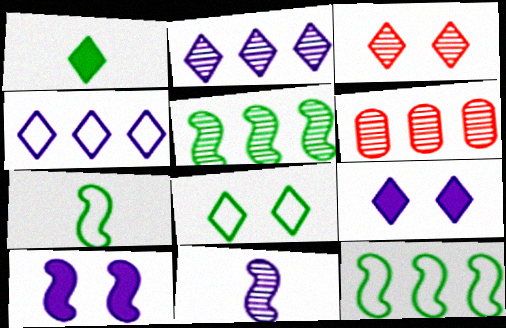[[1, 3, 4], 
[2, 5, 6], 
[3, 8, 9], 
[6, 7, 9]]